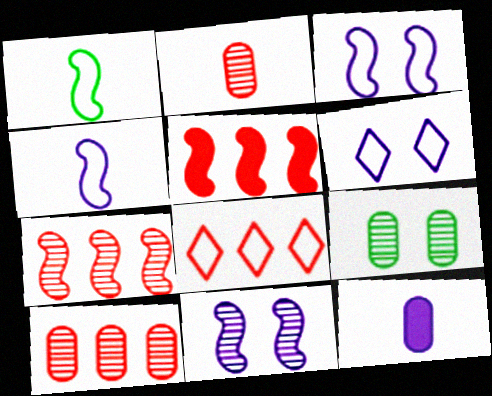[[1, 5, 11], 
[5, 8, 10]]